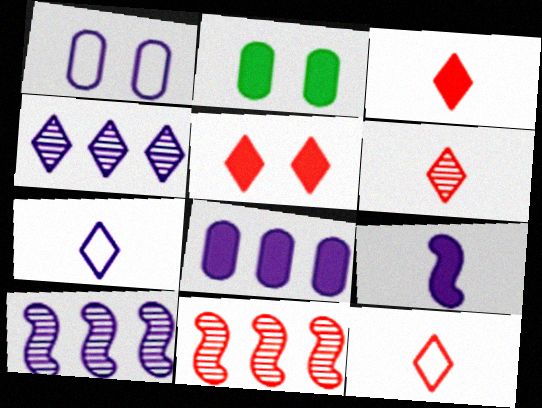[[1, 4, 9], 
[2, 7, 11], 
[2, 10, 12], 
[3, 6, 12]]